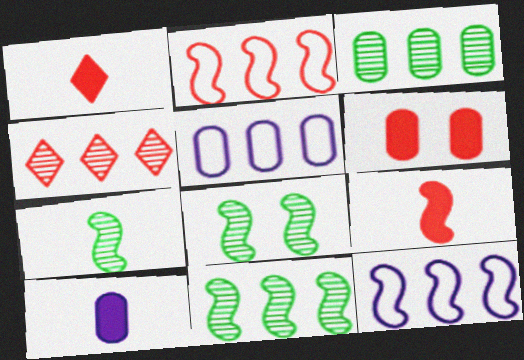[[1, 5, 8], 
[7, 8, 11], 
[8, 9, 12]]